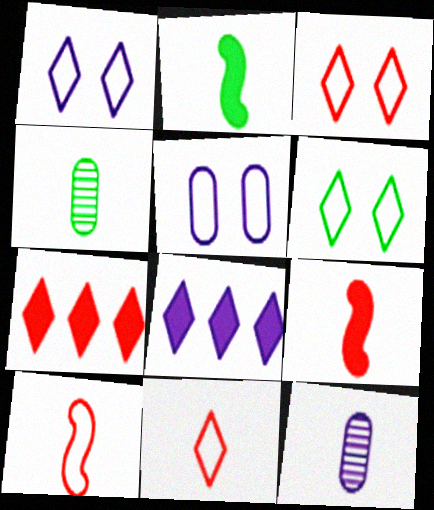[[1, 3, 6], 
[2, 11, 12]]